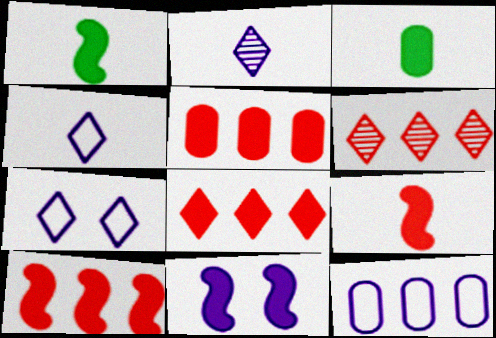[[1, 10, 11], 
[2, 11, 12], 
[3, 8, 11], 
[5, 8, 10]]